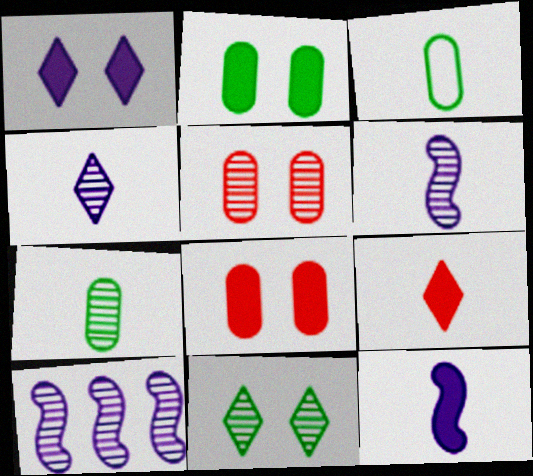[[3, 6, 9]]